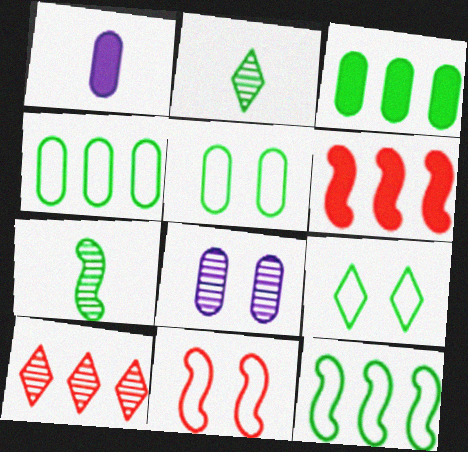[[3, 7, 9], 
[7, 8, 10]]